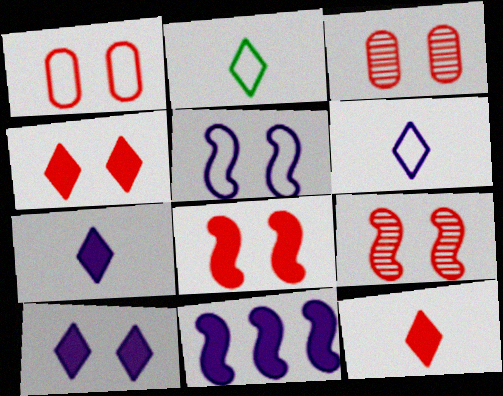[[1, 4, 9], 
[2, 3, 11]]